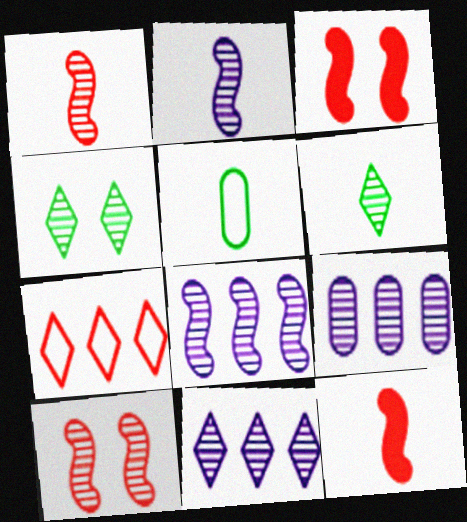[[1, 4, 9], 
[3, 5, 11], 
[6, 9, 10], 
[8, 9, 11]]